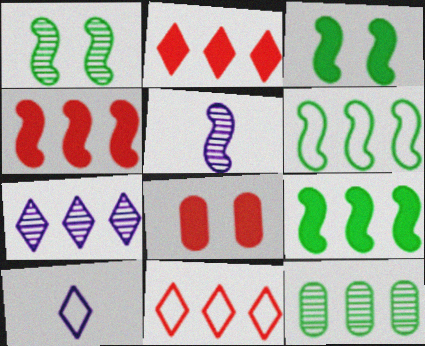[]